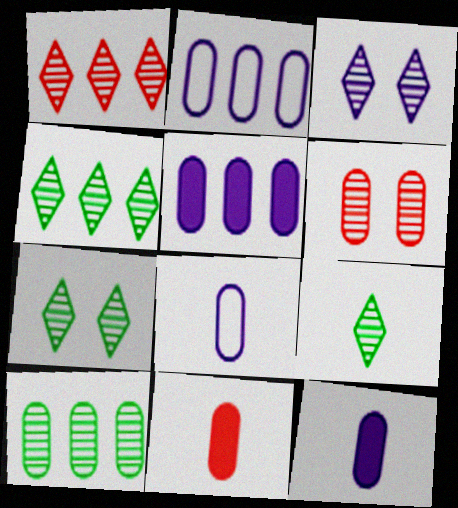[[1, 3, 9], 
[4, 7, 9]]